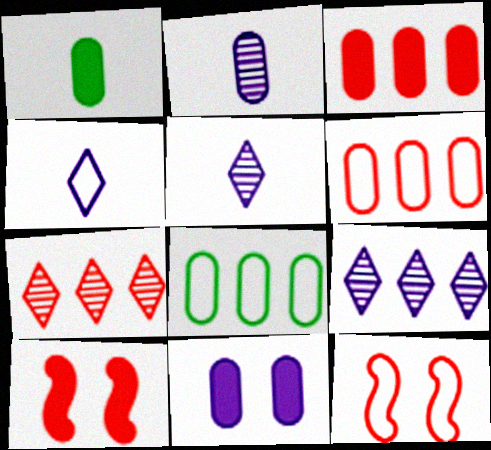[[1, 3, 11], 
[1, 9, 12], 
[4, 8, 12], 
[5, 8, 10]]